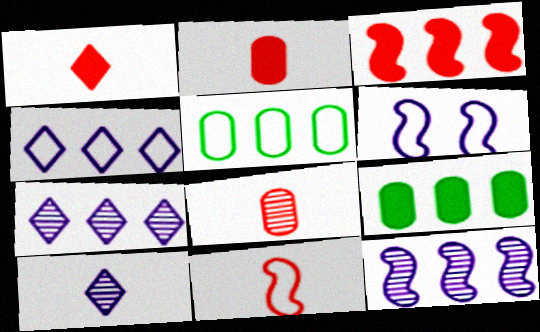[[1, 8, 11], 
[3, 5, 7]]